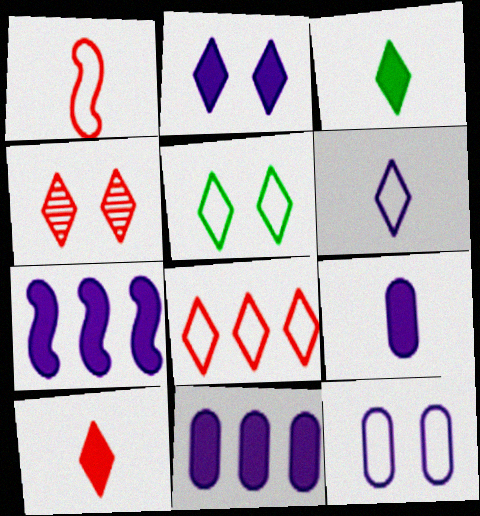[[2, 4, 5], 
[2, 7, 9], 
[4, 8, 10], 
[5, 6, 8]]